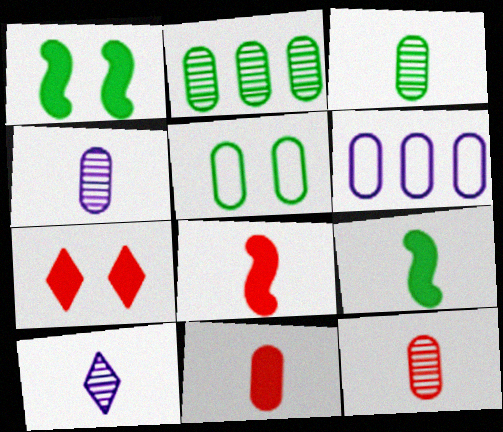[[3, 4, 12]]